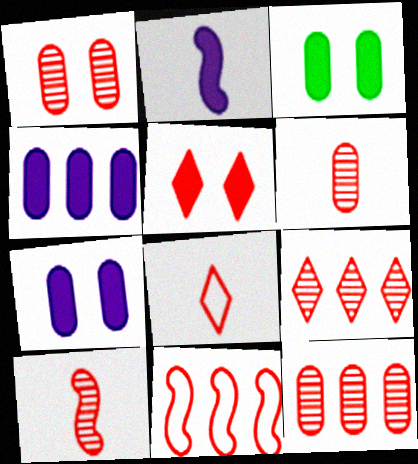[[1, 6, 12], 
[1, 9, 10], 
[5, 6, 11], 
[5, 8, 9]]